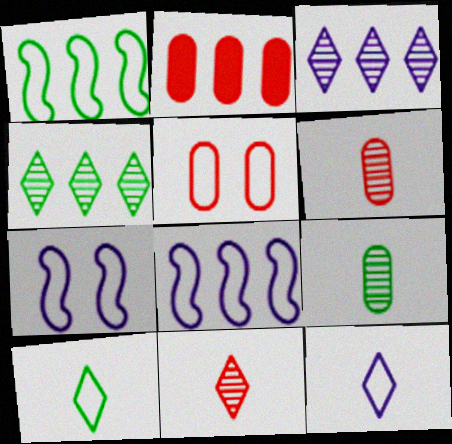[[1, 2, 3], 
[1, 5, 12], 
[2, 4, 8], 
[2, 5, 6], 
[5, 8, 10]]